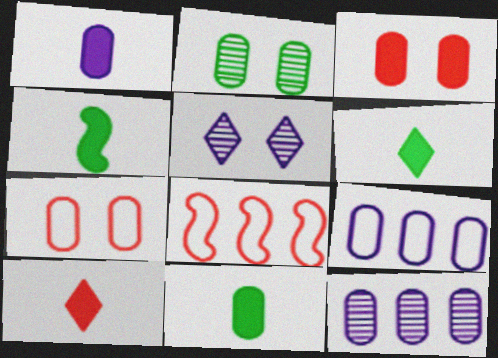[[1, 4, 10], 
[4, 6, 11], 
[5, 8, 11], 
[7, 11, 12]]